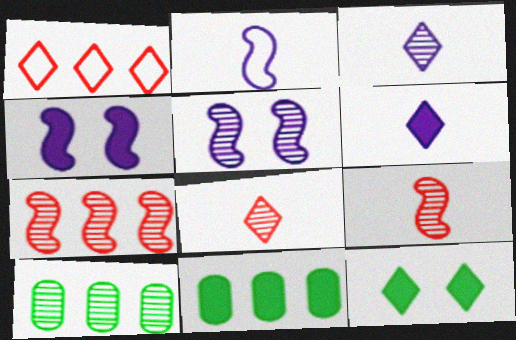[[1, 3, 12], 
[5, 8, 10]]